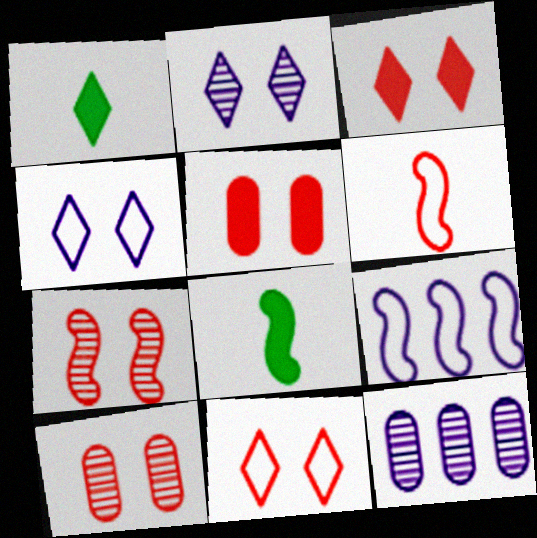[[1, 9, 10], 
[5, 7, 11], 
[7, 8, 9], 
[8, 11, 12]]